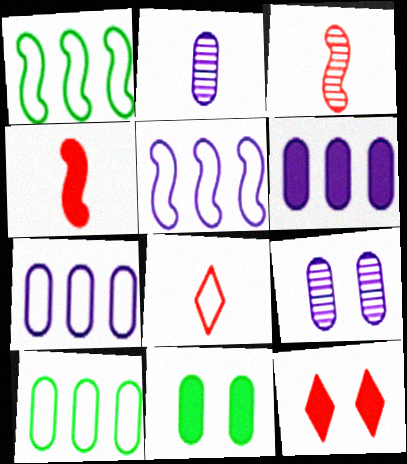[[1, 2, 12]]